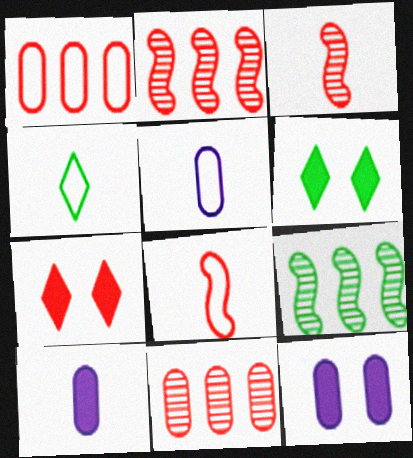[[1, 3, 7], 
[2, 4, 12], 
[2, 5, 6], 
[3, 4, 10], 
[4, 5, 8], 
[5, 7, 9], 
[7, 8, 11]]